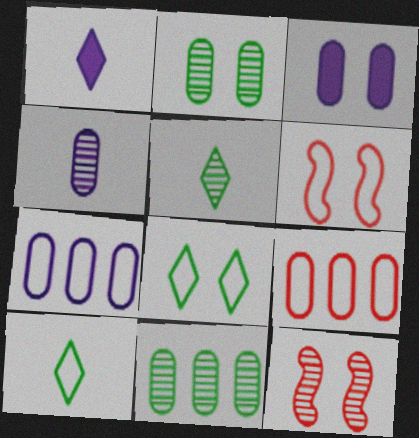[[1, 6, 11], 
[3, 4, 7], 
[3, 8, 12], 
[6, 7, 10]]